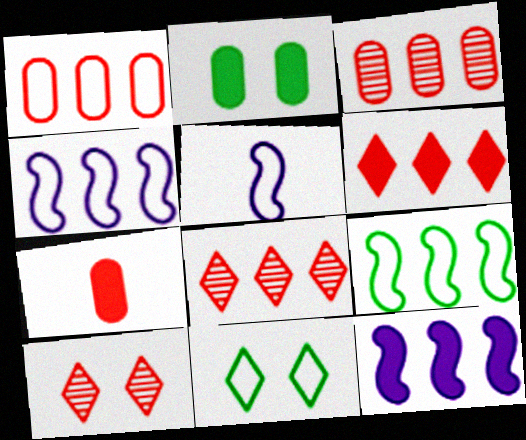[[1, 5, 11], 
[2, 5, 8]]